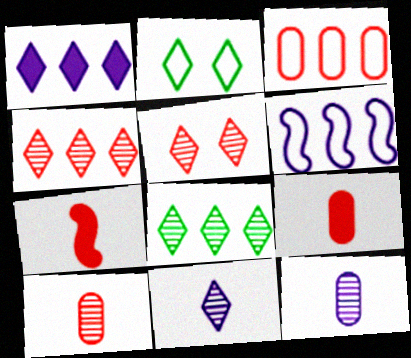[[3, 5, 7], 
[5, 8, 11]]